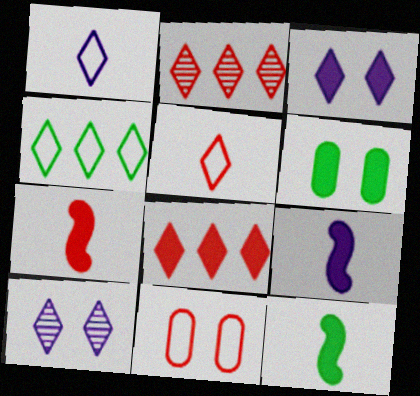[[2, 7, 11], 
[6, 8, 9], 
[7, 9, 12]]